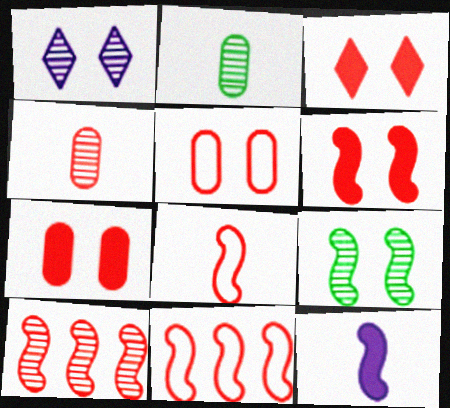[[1, 2, 10], 
[3, 4, 11], 
[3, 6, 7], 
[6, 8, 10], 
[9, 11, 12]]